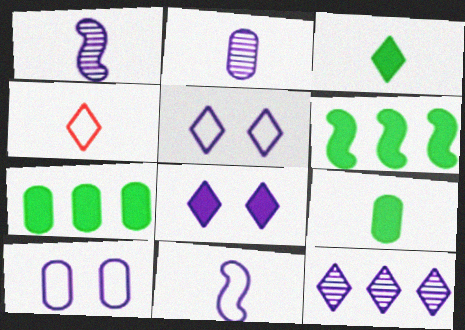[[1, 4, 9]]